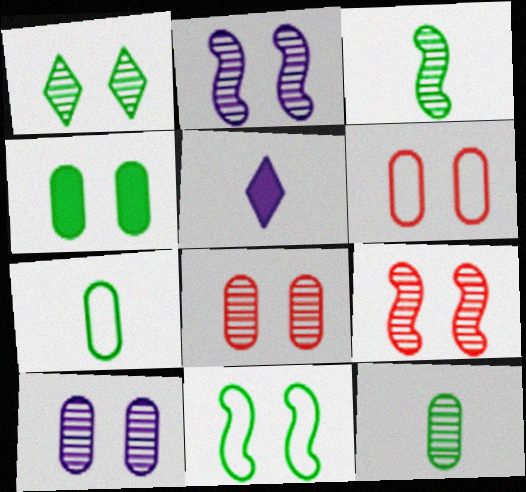[[1, 2, 8], 
[1, 4, 11], 
[1, 9, 10], 
[4, 6, 10]]